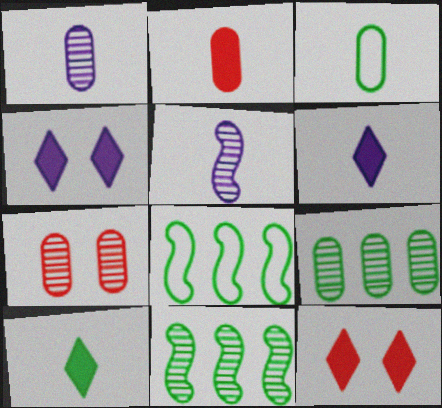[[1, 2, 3], 
[1, 7, 9], 
[1, 8, 12], 
[6, 7, 8]]